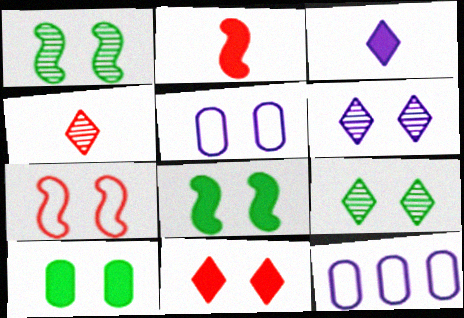[[1, 5, 11], 
[2, 9, 12], 
[4, 8, 12], 
[6, 7, 10]]